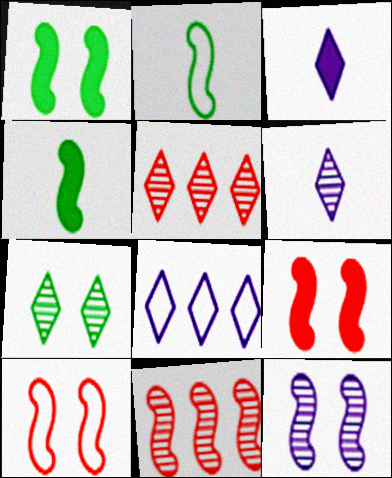[[1, 10, 12], 
[5, 6, 7]]